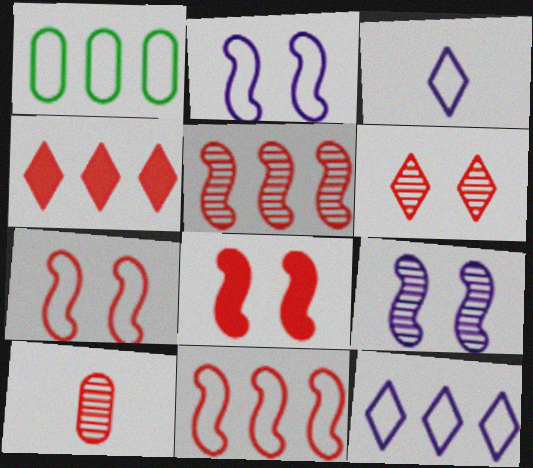[[1, 3, 7], 
[1, 11, 12], 
[4, 7, 10], 
[5, 6, 10]]